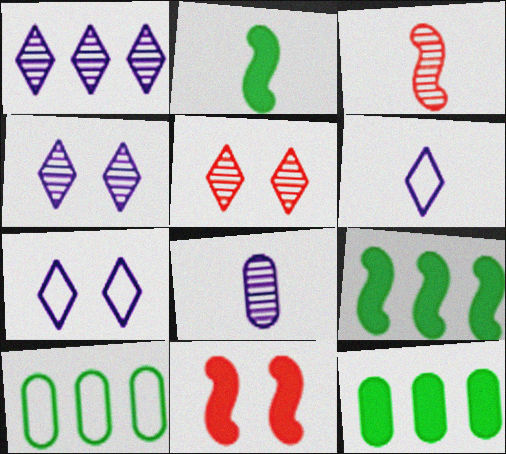[[3, 7, 12]]